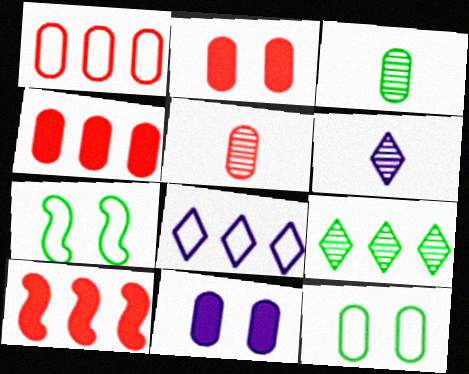[[1, 2, 5], 
[1, 3, 11], 
[4, 6, 7], 
[6, 10, 12]]